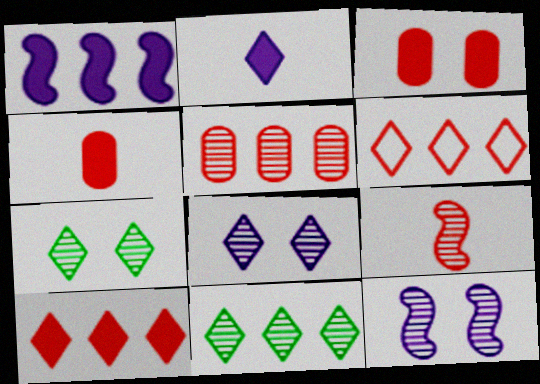[[2, 6, 7], 
[3, 6, 9]]